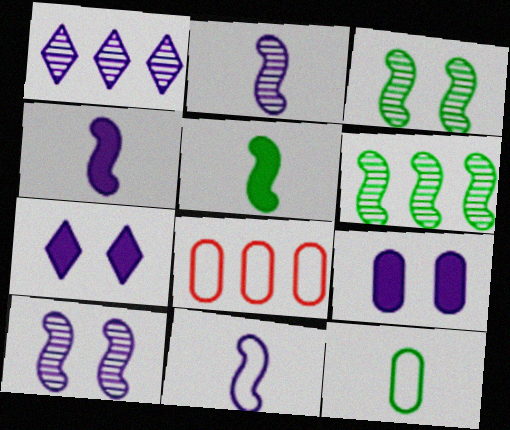[[1, 9, 11], 
[2, 4, 11]]